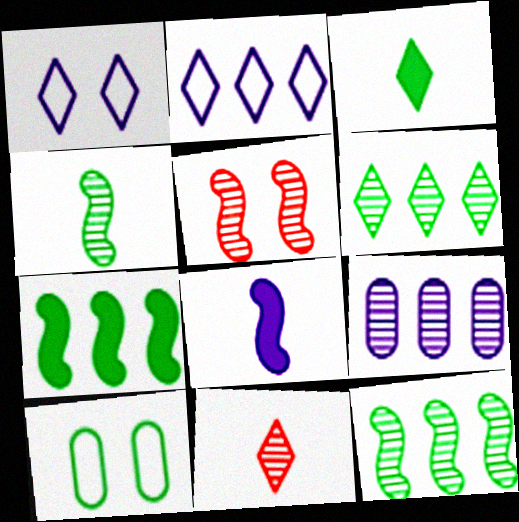[[1, 8, 9], 
[3, 10, 12]]